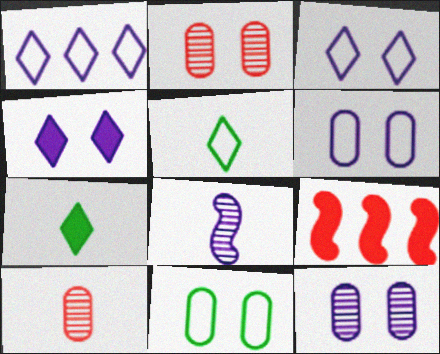[[5, 9, 12]]